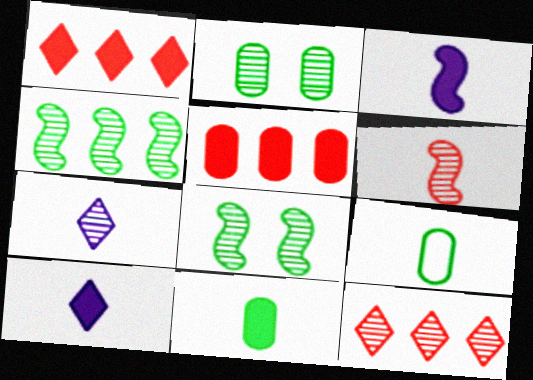[[6, 9, 10]]